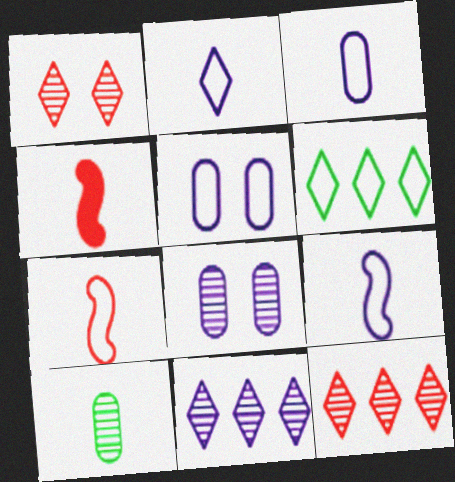[[2, 3, 9], 
[2, 4, 10], 
[4, 6, 8], 
[5, 6, 7]]